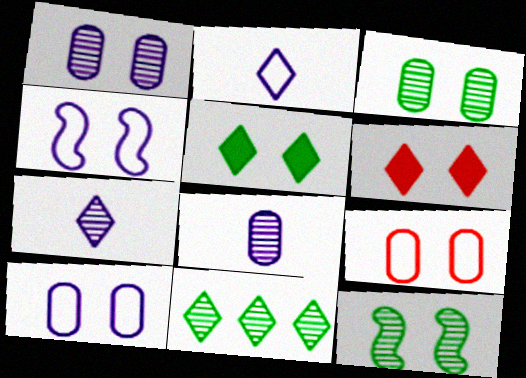[[2, 6, 11], 
[3, 4, 6], 
[6, 10, 12]]